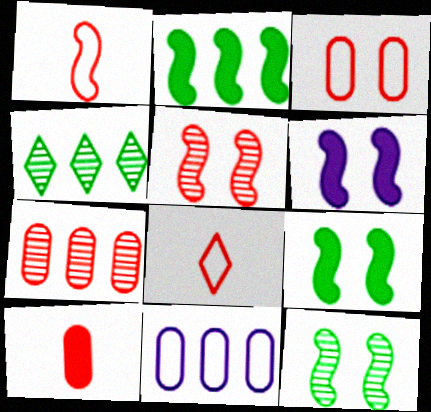[[3, 7, 10]]